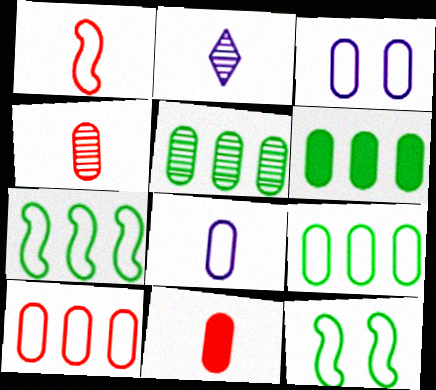[[3, 4, 6], 
[3, 5, 11], 
[5, 6, 9]]